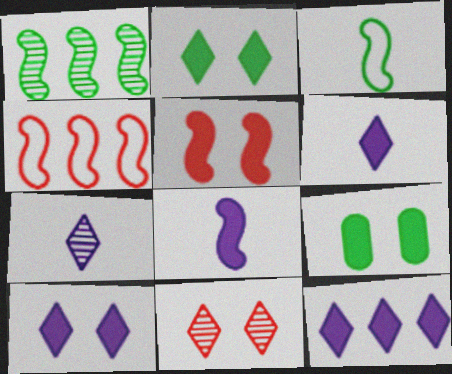[[4, 7, 9], 
[5, 9, 10], 
[6, 10, 12]]